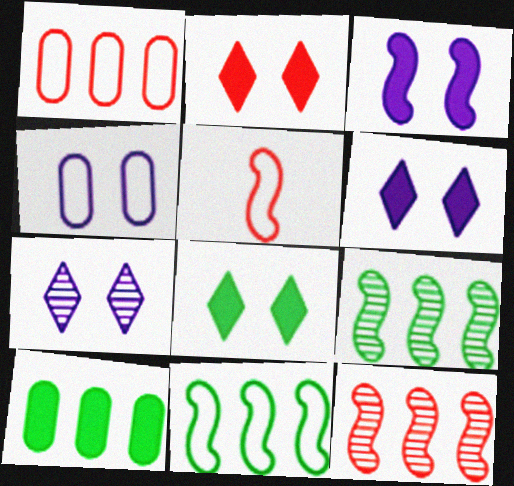[[2, 6, 8], 
[3, 4, 7], 
[3, 5, 9], 
[5, 7, 10]]